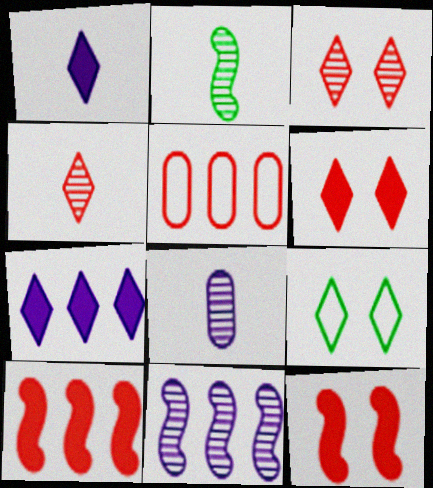[[2, 4, 8], 
[4, 5, 12], 
[4, 7, 9], 
[8, 9, 10]]